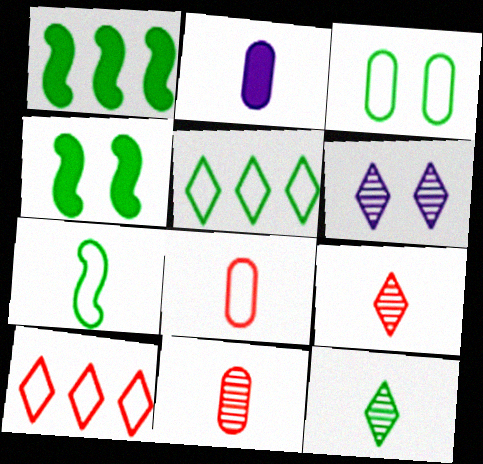[[1, 3, 12], 
[1, 6, 8], 
[2, 7, 9], 
[3, 5, 7]]